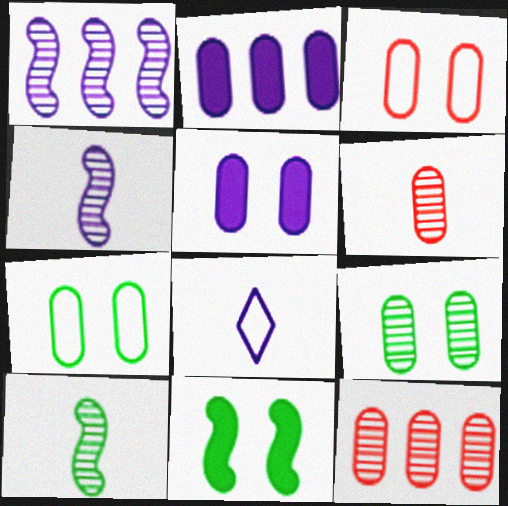[[1, 5, 8], 
[2, 6, 7], 
[3, 5, 9], 
[8, 11, 12]]